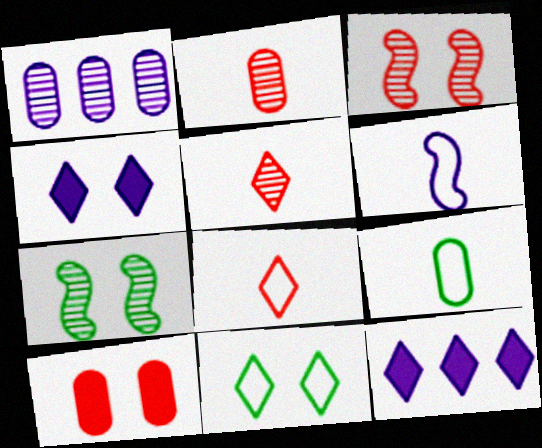[[1, 4, 6], 
[1, 5, 7], 
[1, 9, 10], 
[3, 9, 12], 
[5, 11, 12], 
[6, 8, 9]]